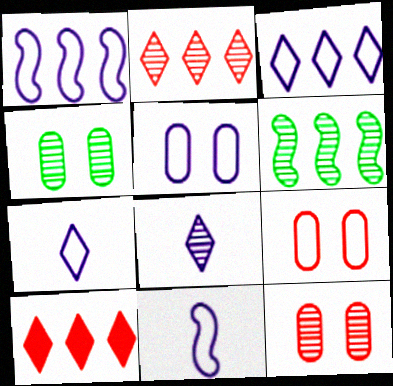[[1, 5, 7], 
[3, 5, 11], 
[4, 10, 11], 
[6, 8, 12]]